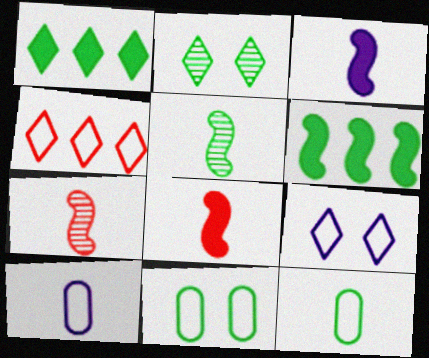[[1, 5, 11], 
[2, 6, 12]]